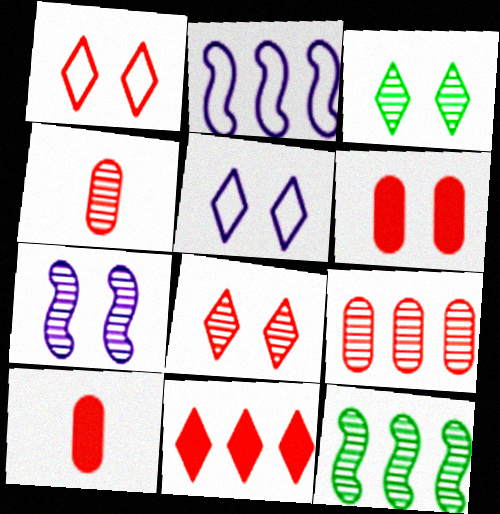[[2, 3, 10], 
[5, 10, 12]]